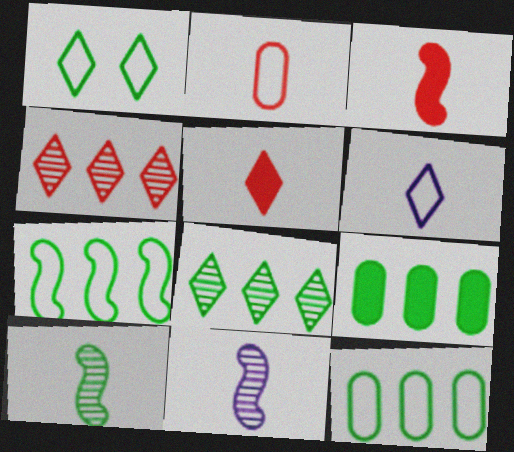[[1, 9, 10], 
[7, 8, 9]]